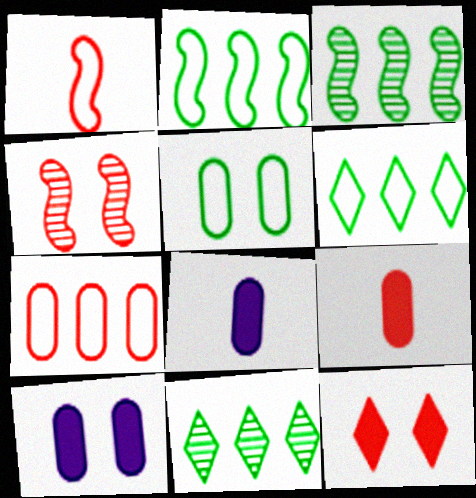[[1, 10, 11], 
[4, 6, 8]]